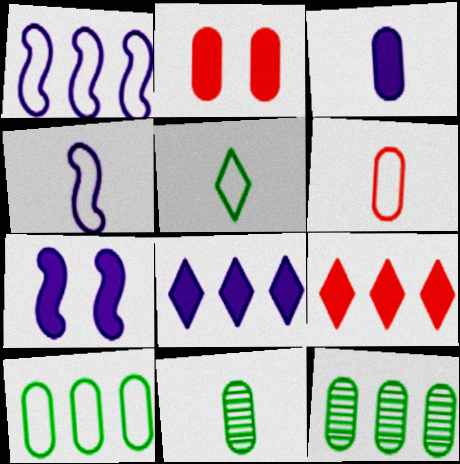[[1, 9, 12], 
[3, 6, 11], 
[3, 7, 8], 
[4, 5, 6]]